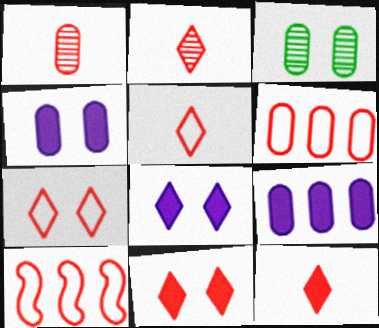[[1, 10, 11], 
[2, 5, 12]]